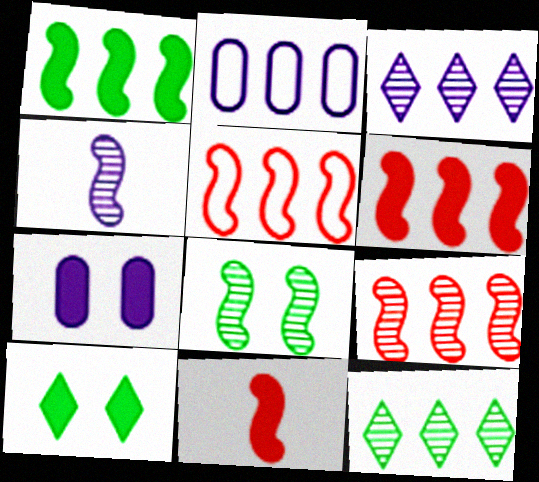[[2, 6, 12], 
[4, 8, 9], 
[5, 6, 9]]